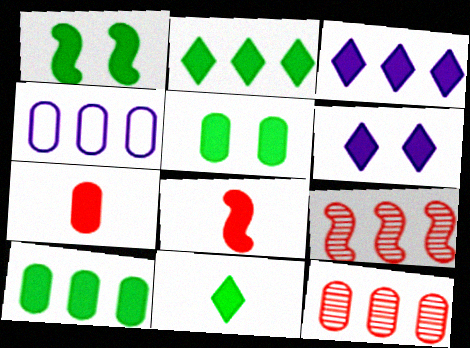[[1, 3, 7], 
[1, 10, 11], 
[2, 4, 9], 
[3, 5, 8], 
[4, 10, 12], 
[6, 8, 10]]